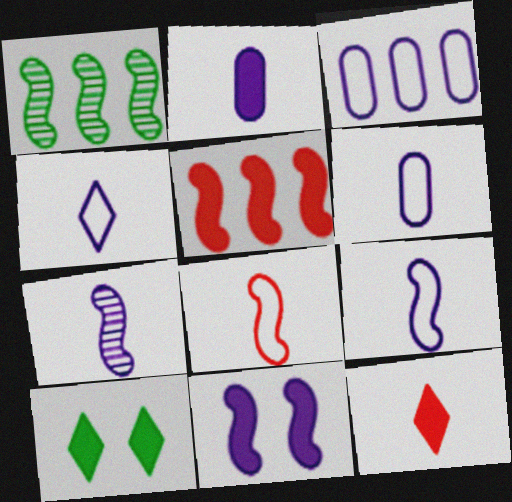[[1, 8, 11], 
[2, 4, 7], 
[2, 5, 10], 
[4, 6, 9]]